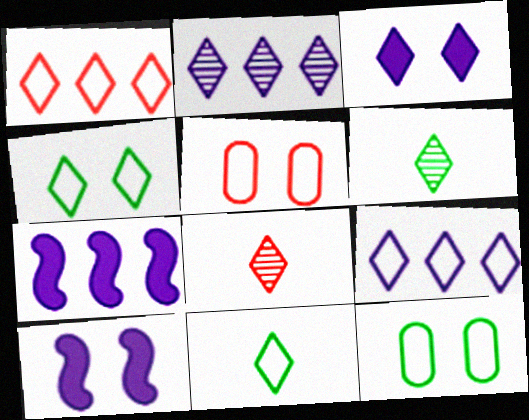[[1, 3, 6], 
[5, 6, 7], 
[7, 8, 12]]